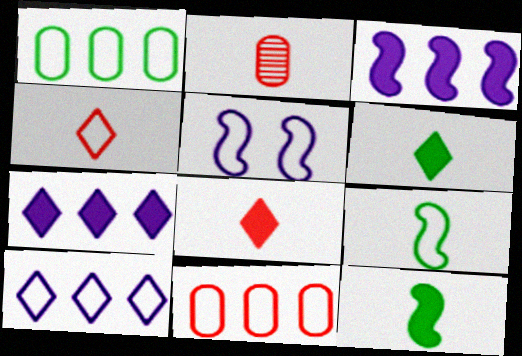[[1, 4, 5]]